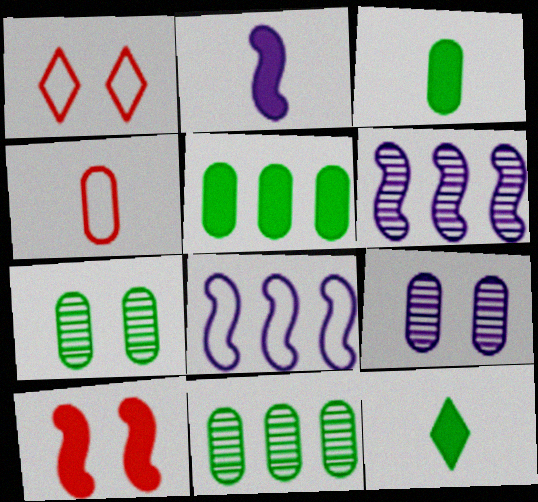[[1, 2, 11], 
[1, 3, 6], 
[4, 5, 9]]